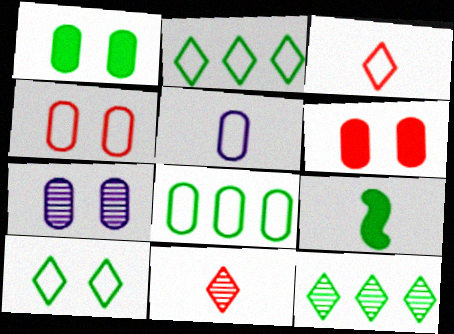[[1, 4, 7], 
[4, 5, 8], 
[5, 9, 11]]